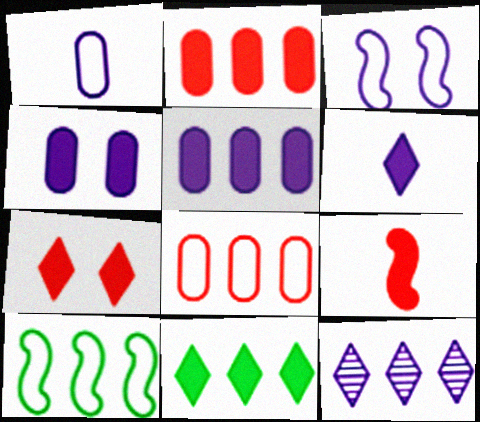[[2, 7, 9], 
[2, 10, 12], 
[4, 9, 11], 
[6, 7, 11]]